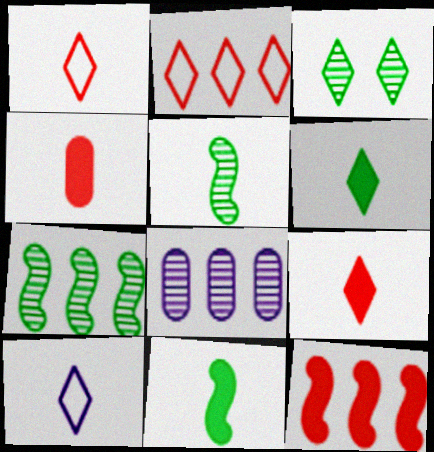[[4, 5, 10]]